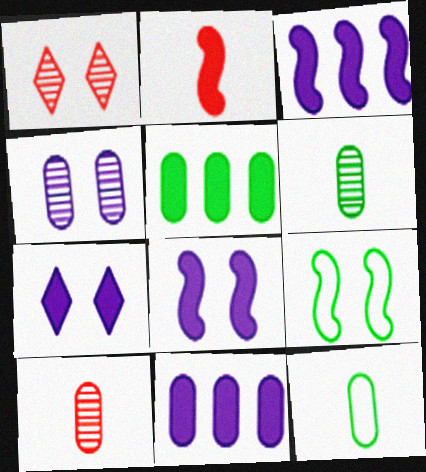[[1, 3, 12], 
[2, 5, 7]]